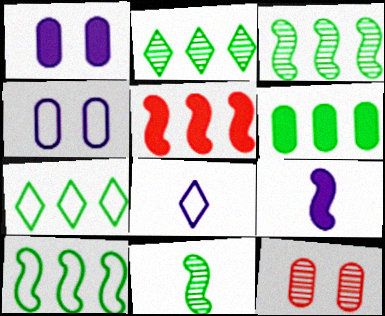[[2, 6, 10], 
[3, 6, 7], 
[7, 9, 12]]